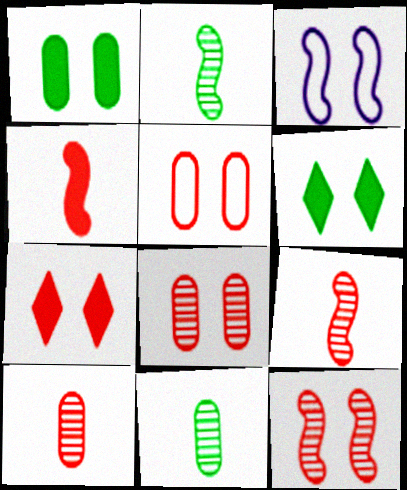[[3, 6, 8], 
[5, 7, 12]]